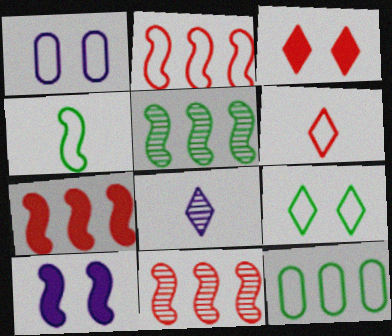[[2, 7, 11], 
[4, 9, 12], 
[4, 10, 11]]